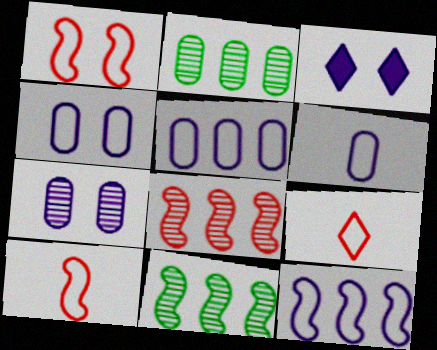[[2, 3, 10], 
[4, 5, 6]]